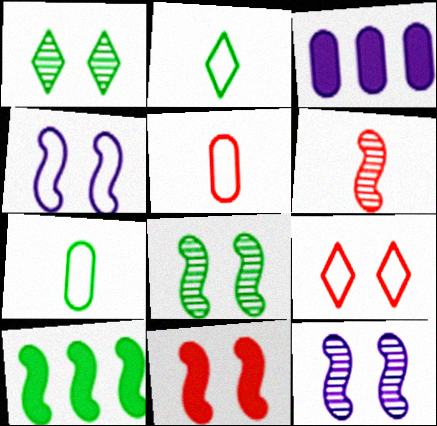[[1, 7, 10], 
[4, 6, 10], 
[4, 8, 11]]